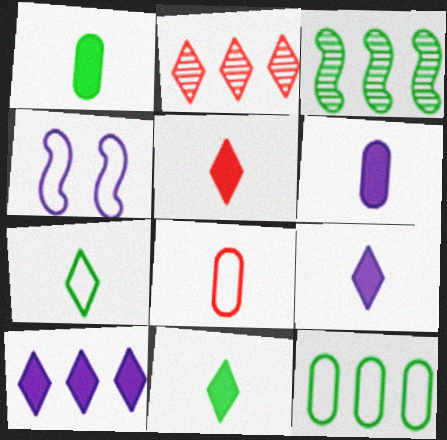[[1, 2, 4], 
[5, 9, 11]]